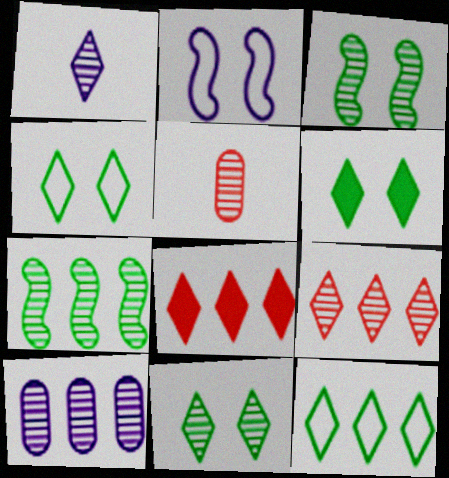[[1, 4, 8], 
[1, 9, 11], 
[4, 6, 11], 
[7, 9, 10]]